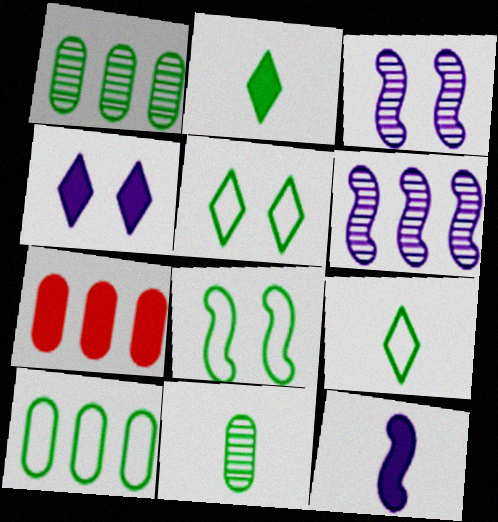[[1, 2, 8], 
[3, 7, 9], 
[8, 9, 10]]